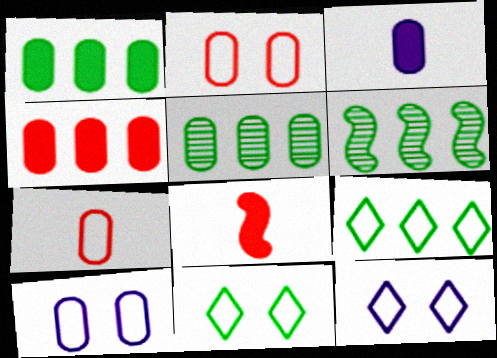[[1, 6, 9], 
[2, 3, 5], 
[5, 8, 12]]